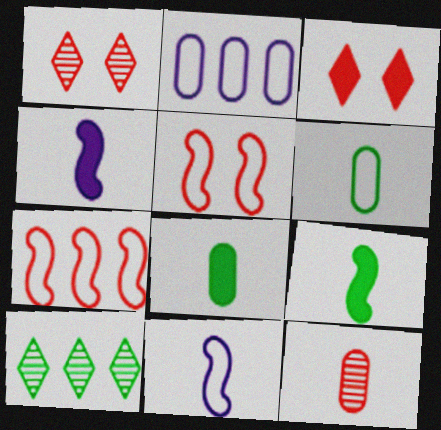[[1, 2, 9], 
[3, 7, 12]]